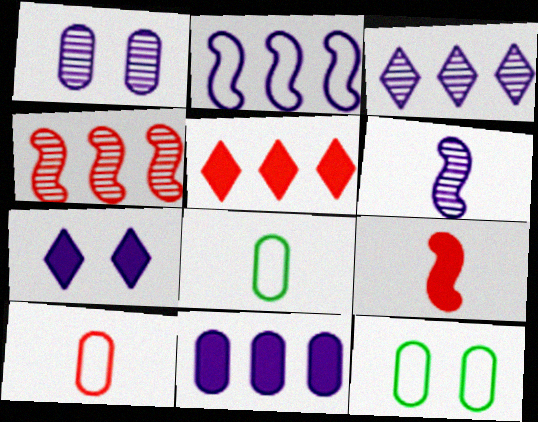[[1, 3, 6], 
[2, 3, 11], 
[3, 9, 12], 
[4, 7, 8], 
[5, 6, 12]]